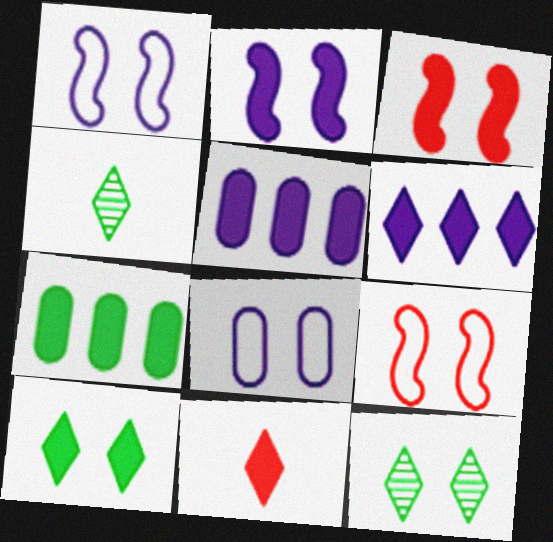[[2, 7, 11], 
[3, 8, 12], 
[4, 5, 9], 
[6, 10, 11]]